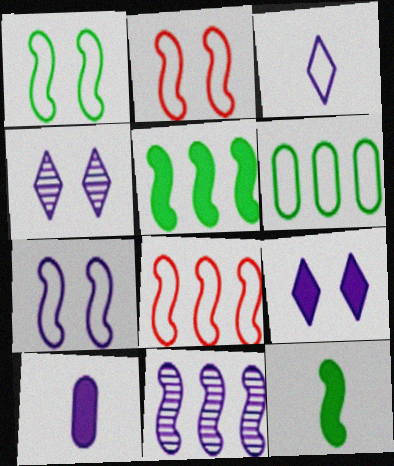[[1, 2, 7], 
[2, 3, 6], 
[2, 11, 12], 
[5, 8, 11]]